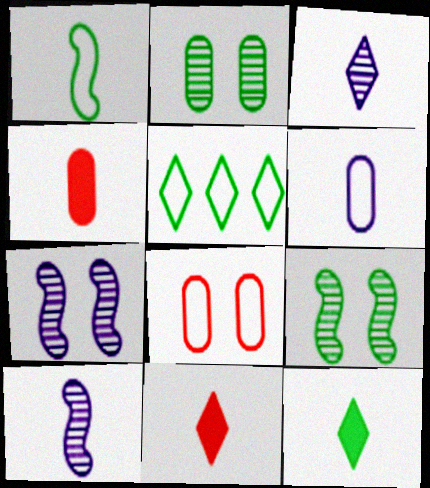[[1, 3, 4], 
[4, 5, 7]]